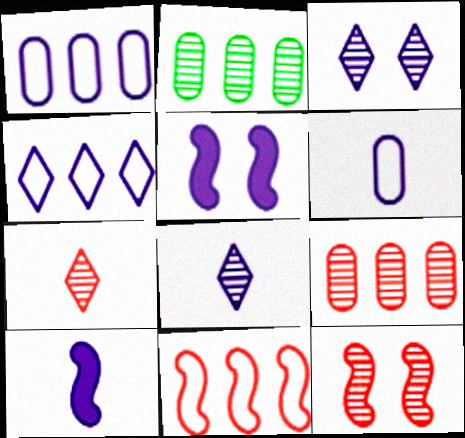[[1, 3, 10], 
[1, 5, 8], 
[2, 8, 12], 
[6, 8, 10], 
[7, 9, 12]]